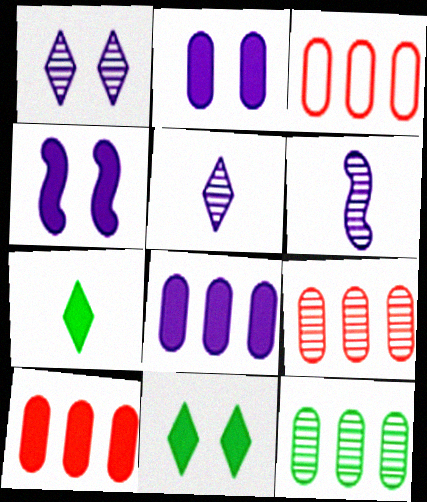[[3, 6, 11], 
[3, 8, 12], 
[3, 9, 10], 
[4, 7, 10]]